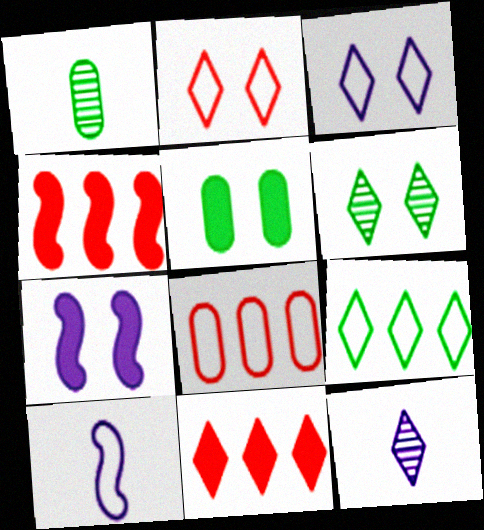[[1, 3, 4]]